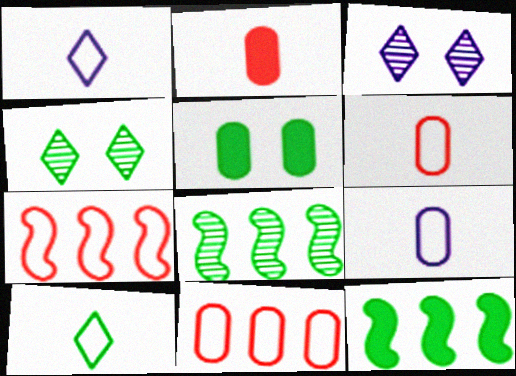[[3, 6, 12], 
[5, 8, 10]]